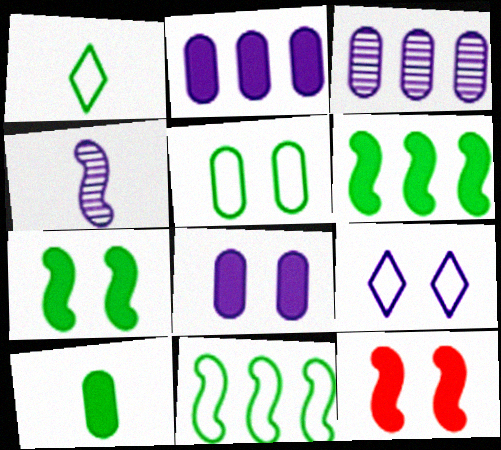[[1, 3, 12], 
[1, 5, 11], 
[2, 4, 9], 
[4, 11, 12]]